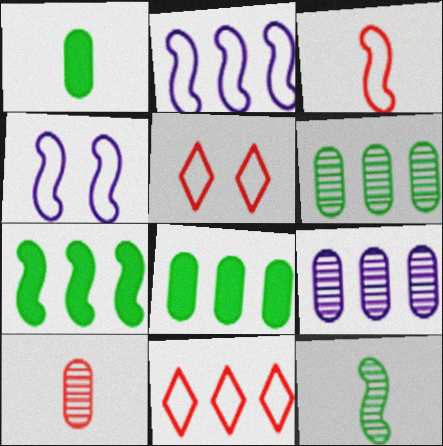[[7, 9, 11]]